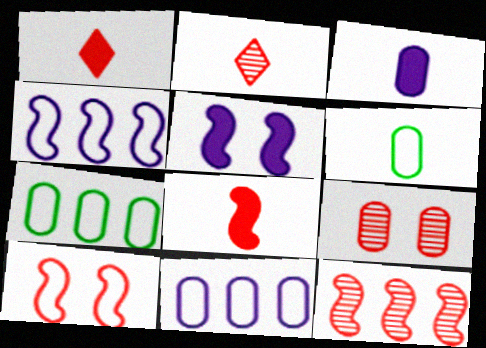[[2, 5, 7], 
[2, 9, 12], 
[3, 7, 9], 
[8, 10, 12]]